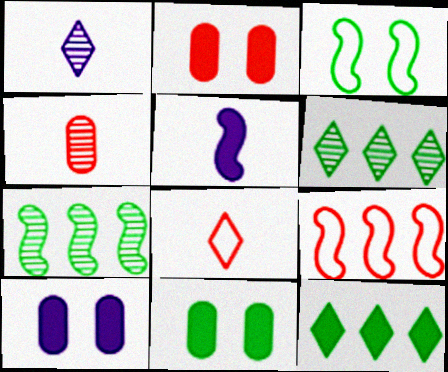[[1, 9, 11], 
[2, 5, 12], 
[2, 10, 11], 
[7, 8, 10]]